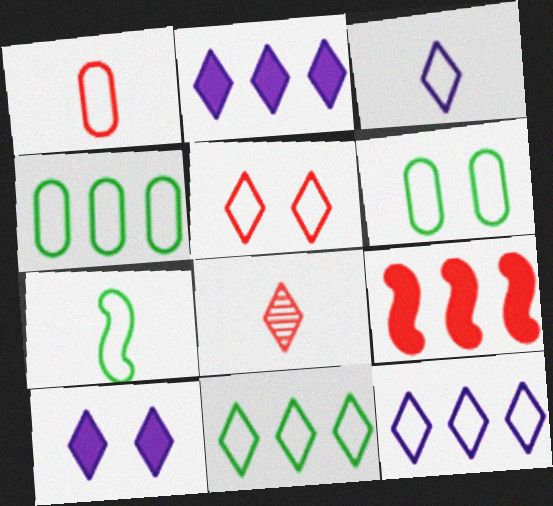[[1, 3, 7], 
[3, 5, 11], 
[6, 7, 11], 
[8, 10, 11]]